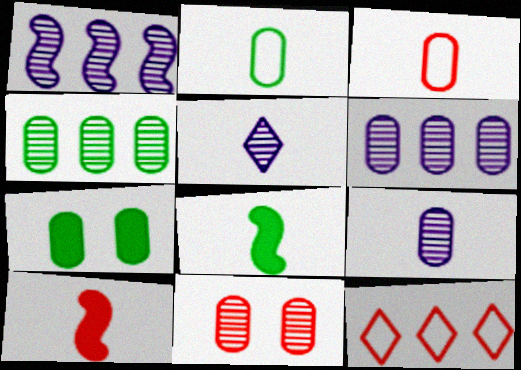[[2, 4, 7], 
[2, 5, 10], 
[3, 5, 8], 
[3, 6, 7], 
[4, 9, 11], 
[10, 11, 12]]